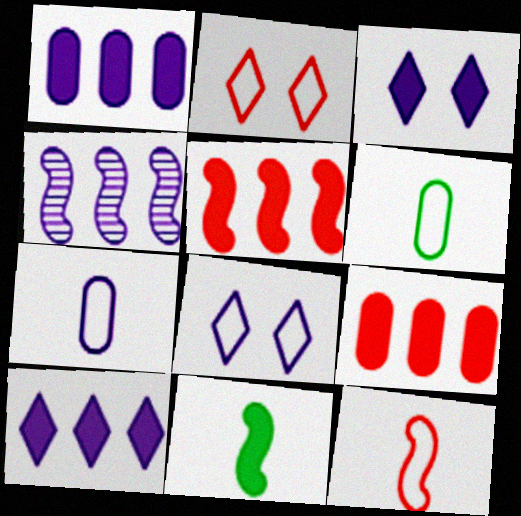[[3, 4, 7], 
[3, 9, 11]]